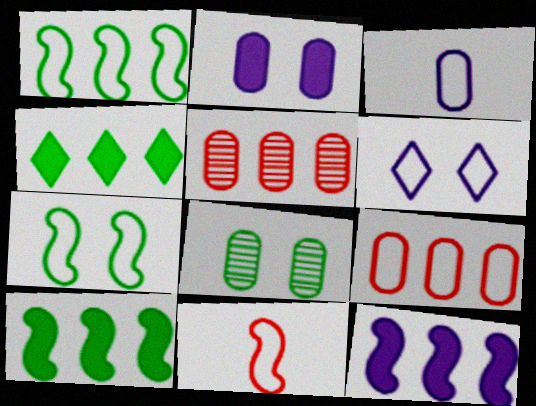[]